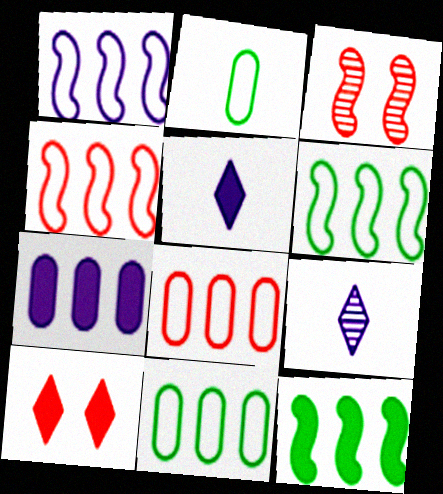[[1, 4, 6], 
[3, 5, 11]]